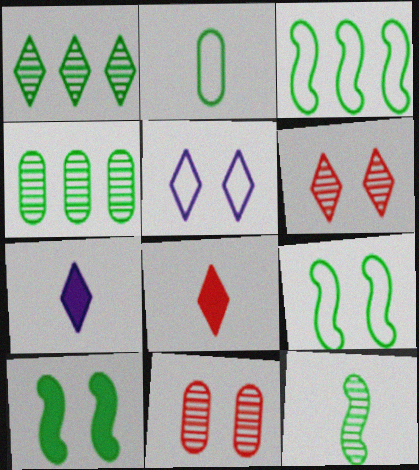[[1, 2, 10], 
[1, 5, 8], 
[3, 7, 11], 
[3, 10, 12], 
[5, 10, 11]]